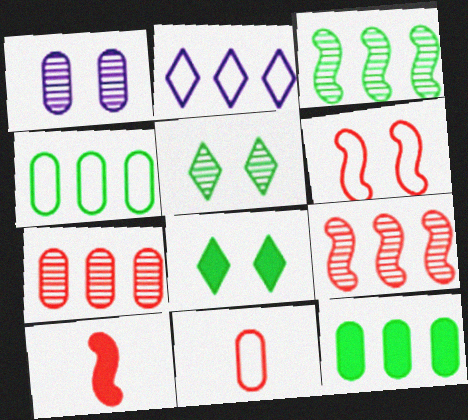[[1, 6, 8], 
[1, 11, 12], 
[2, 9, 12], 
[6, 9, 10]]